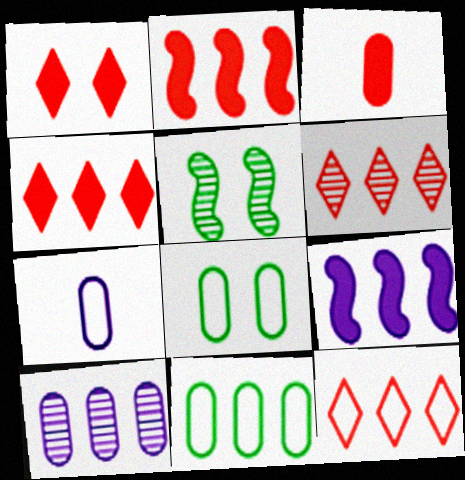[[1, 2, 3], 
[3, 8, 10], 
[4, 5, 7], 
[4, 6, 12], 
[6, 9, 11]]